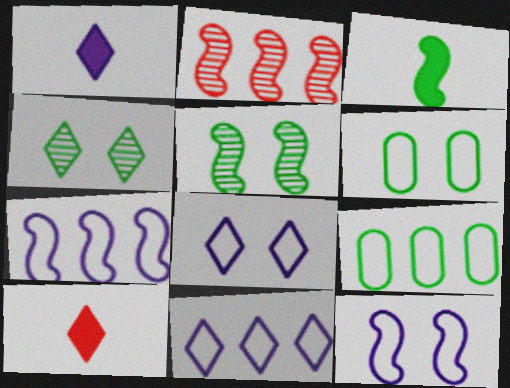[[1, 2, 6], 
[2, 3, 12], 
[3, 4, 9], 
[4, 10, 11]]